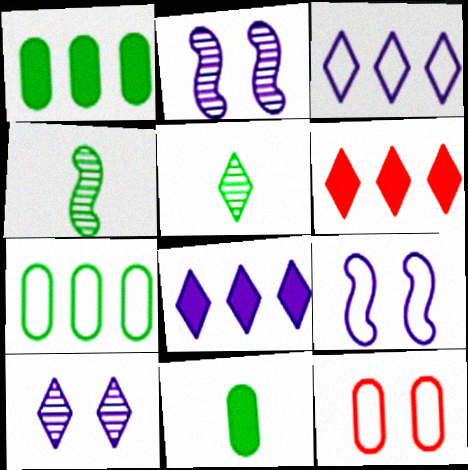[[4, 8, 12]]